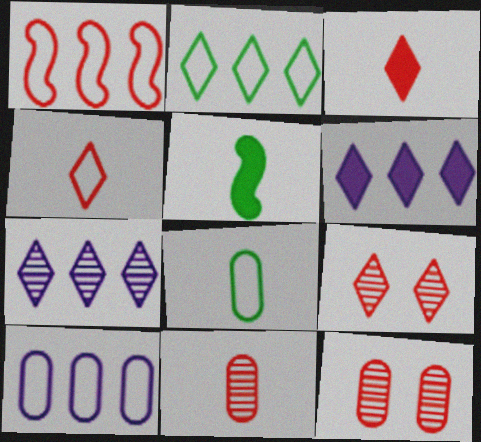[[1, 2, 10], 
[1, 3, 12], 
[5, 9, 10]]